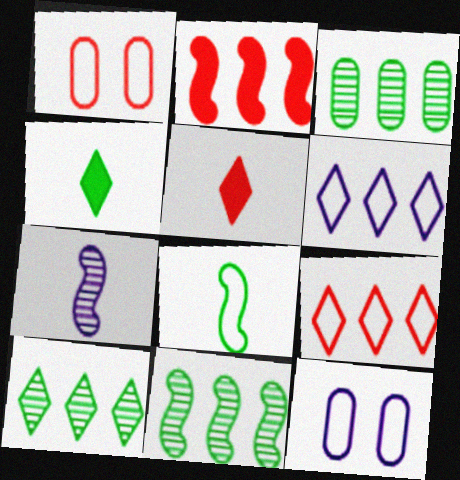[[1, 6, 8], 
[2, 3, 6], 
[3, 10, 11], 
[5, 11, 12], 
[8, 9, 12]]